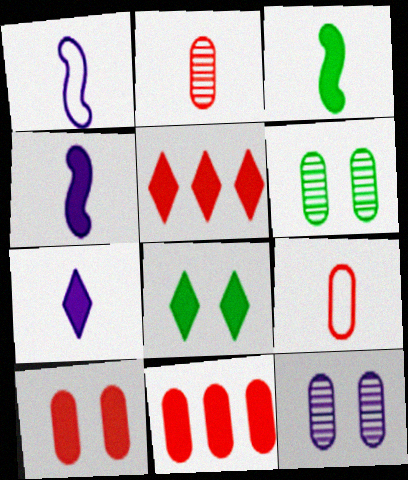[[1, 5, 6], 
[4, 8, 11], 
[5, 7, 8]]